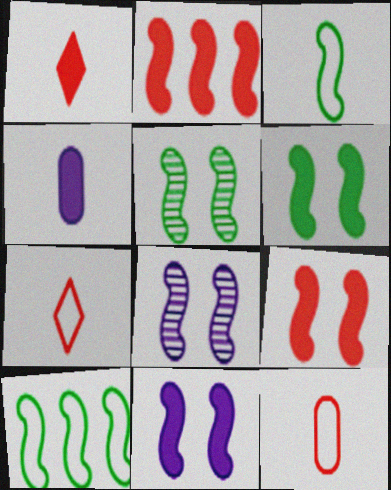[[2, 3, 8], 
[6, 9, 11]]